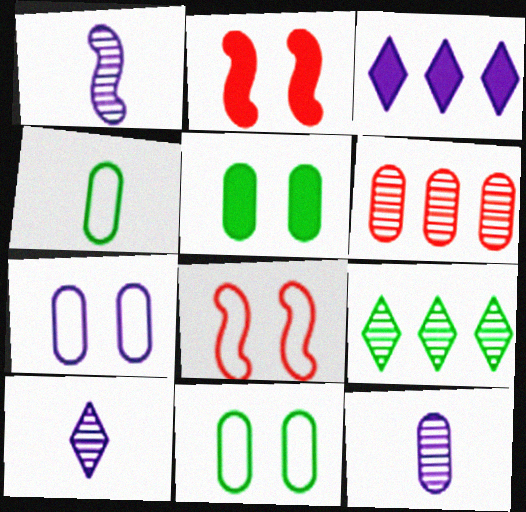[[1, 3, 7], 
[1, 10, 12]]